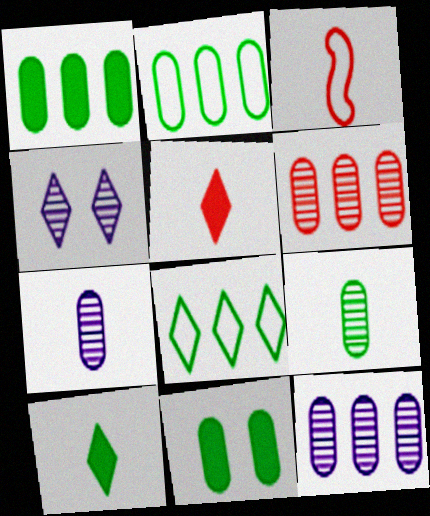[[1, 3, 4], 
[2, 9, 11], 
[3, 7, 10], 
[4, 5, 8]]